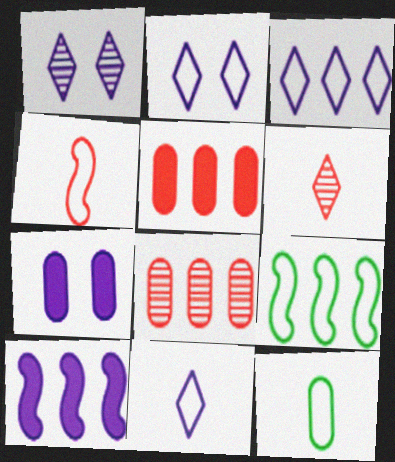[[2, 3, 11], 
[4, 11, 12], 
[6, 7, 9], 
[7, 8, 12]]